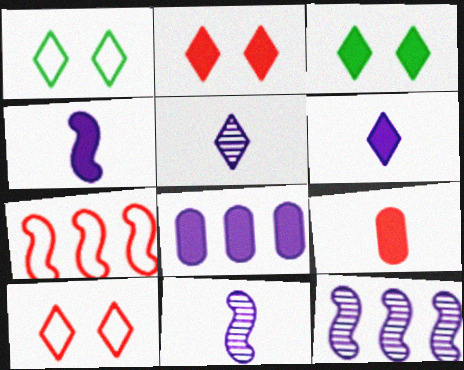[[1, 9, 12]]